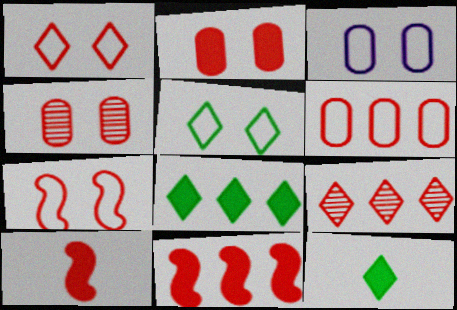[[3, 5, 7], 
[6, 9, 11]]